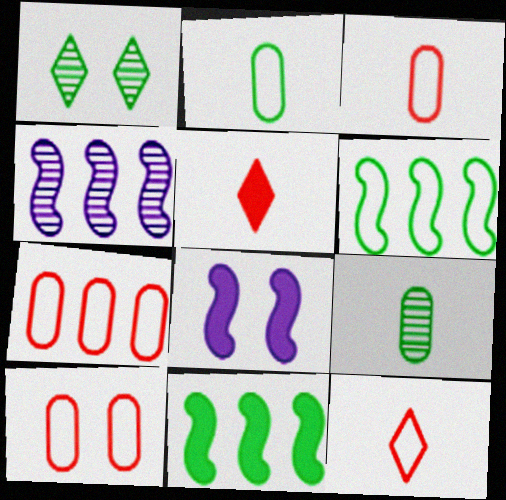[[1, 2, 11], 
[1, 8, 10], 
[3, 7, 10]]